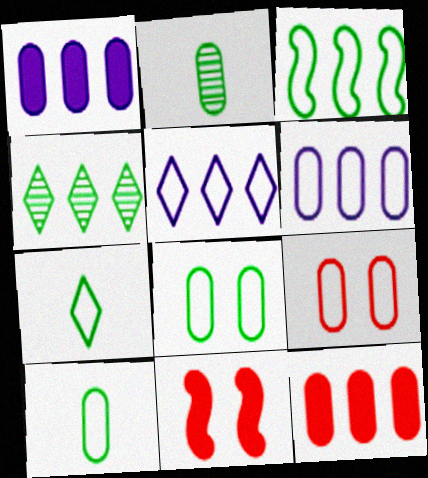[[1, 2, 9], 
[2, 5, 11], 
[3, 7, 8], 
[6, 9, 10]]